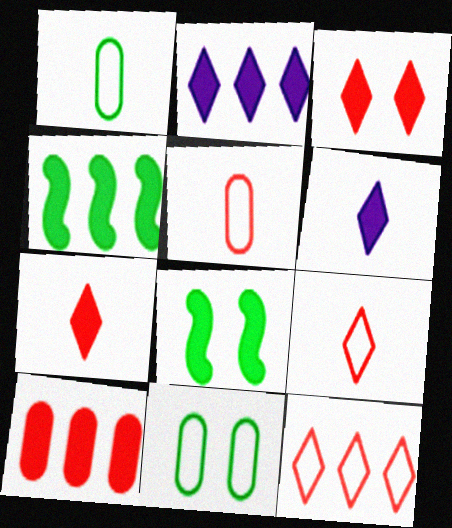[[2, 4, 10], 
[6, 8, 10]]